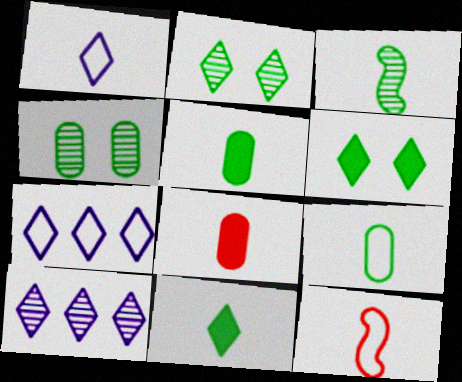[[1, 3, 8], 
[1, 9, 12], 
[3, 9, 11]]